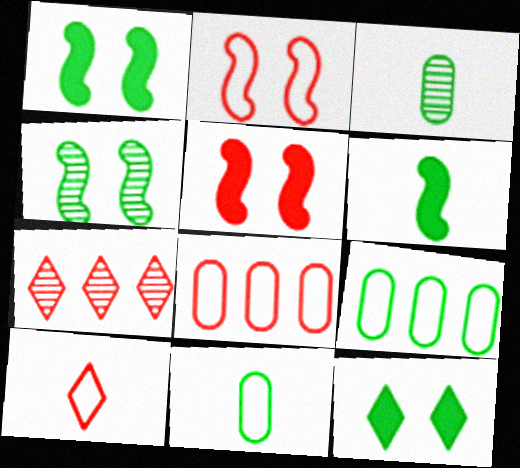[[2, 8, 10]]